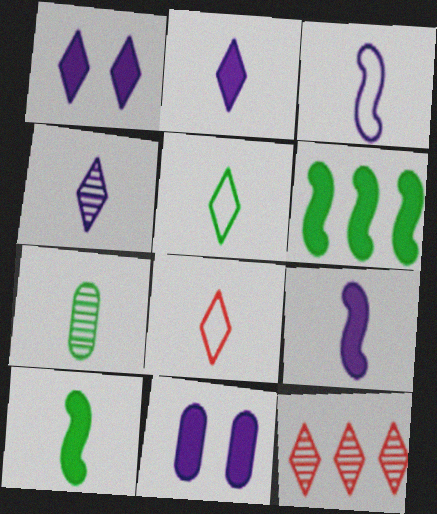[[1, 5, 12], 
[5, 7, 10], 
[7, 8, 9]]